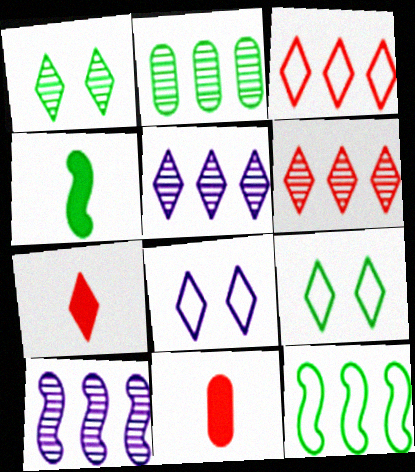[[2, 4, 9], 
[2, 6, 10], 
[5, 7, 9], 
[9, 10, 11]]